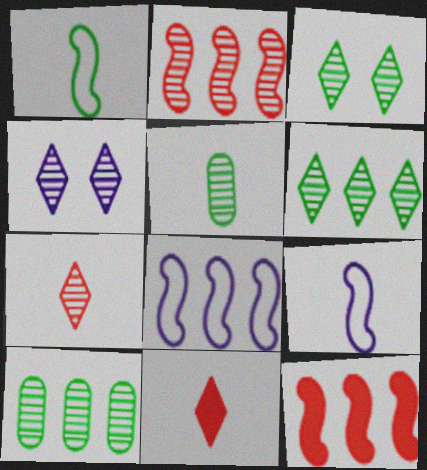[[2, 4, 5], 
[4, 6, 7], 
[5, 9, 11]]